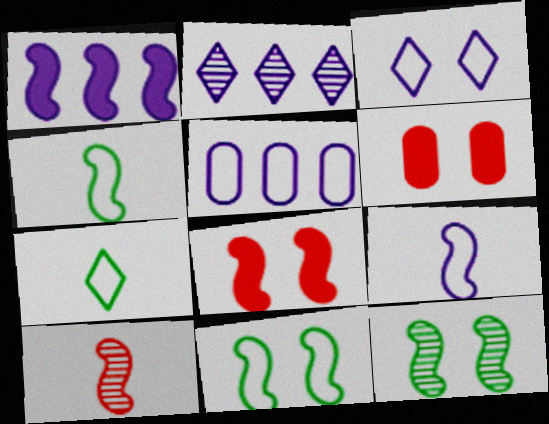[[1, 2, 5], 
[1, 10, 11], 
[2, 4, 6], 
[3, 5, 9], 
[3, 6, 12]]